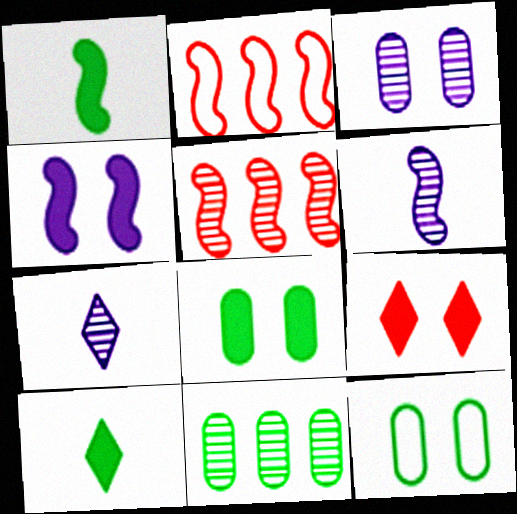[[2, 3, 10], 
[2, 7, 8], 
[4, 8, 9]]